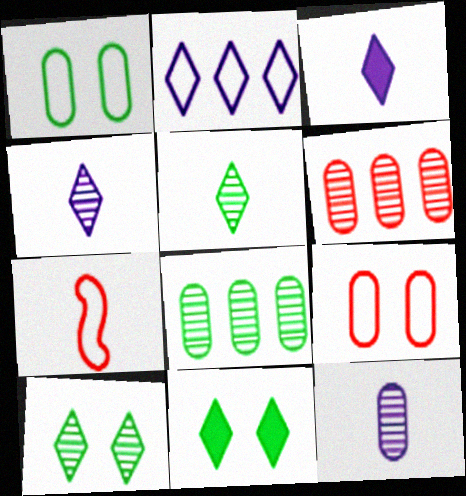[[1, 2, 7]]